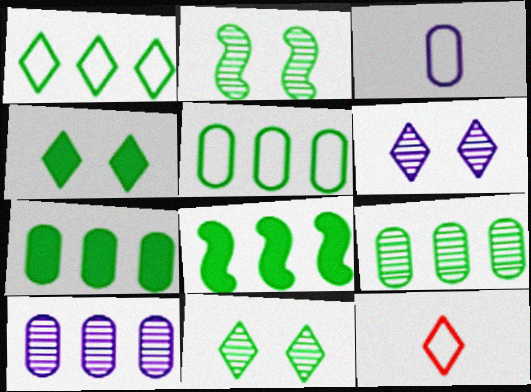[[1, 8, 9], 
[5, 7, 9]]